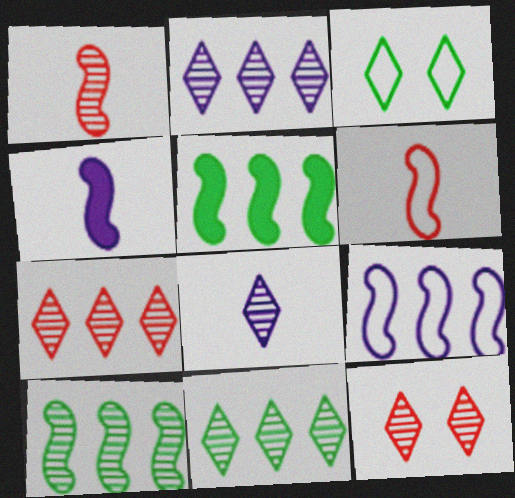[[2, 7, 11], 
[8, 11, 12]]